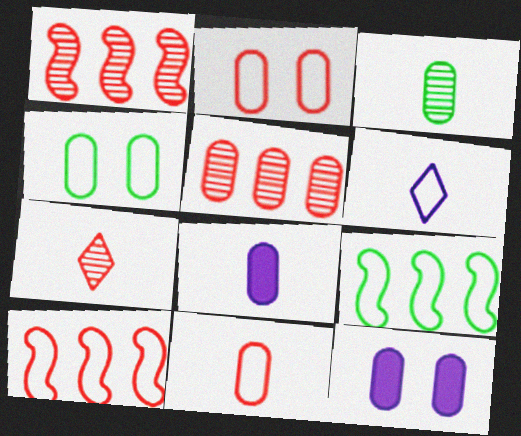[[2, 6, 9], 
[3, 8, 11], 
[4, 5, 8], 
[4, 6, 10], 
[7, 9, 12]]